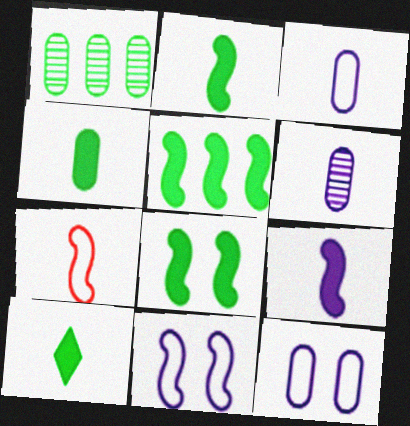[[2, 4, 10], 
[2, 5, 8], 
[6, 7, 10]]